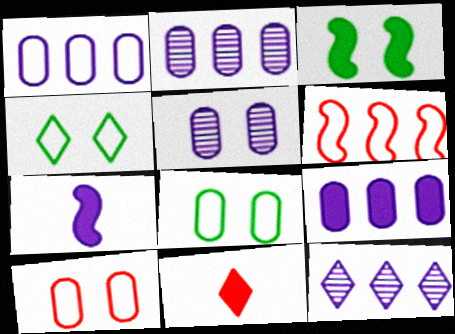[[1, 2, 9], 
[3, 9, 11], 
[4, 11, 12]]